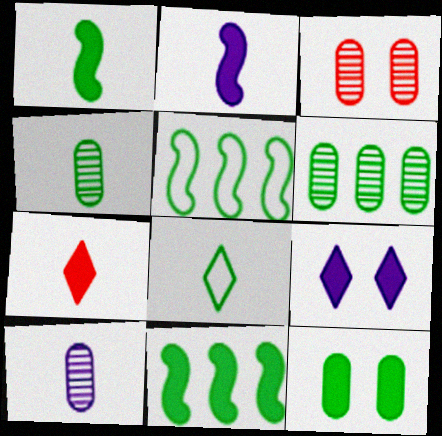[[1, 4, 8], 
[3, 6, 10]]